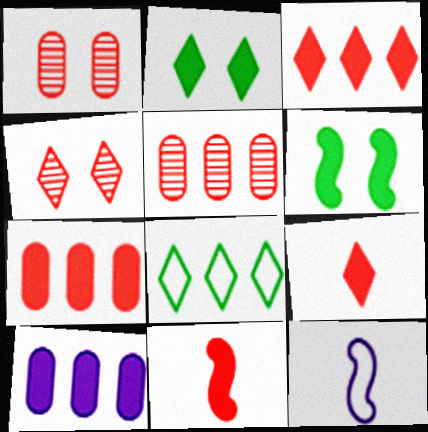[[2, 5, 12], 
[2, 10, 11], 
[6, 9, 10]]